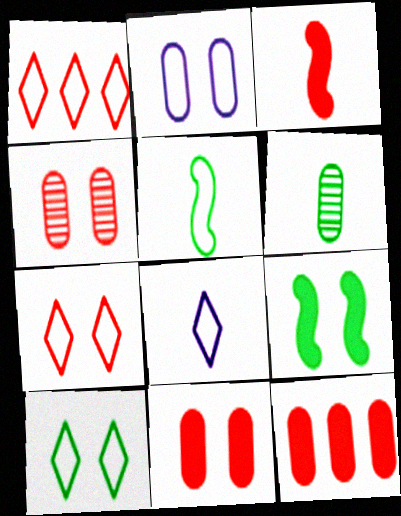[[1, 2, 5], 
[1, 3, 4], 
[1, 8, 10], 
[2, 6, 12], 
[3, 6, 8]]